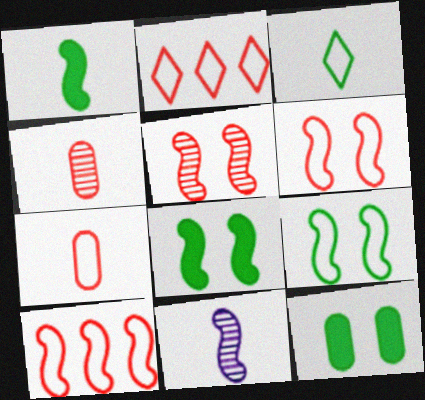[[2, 6, 7], 
[2, 11, 12], 
[8, 10, 11]]